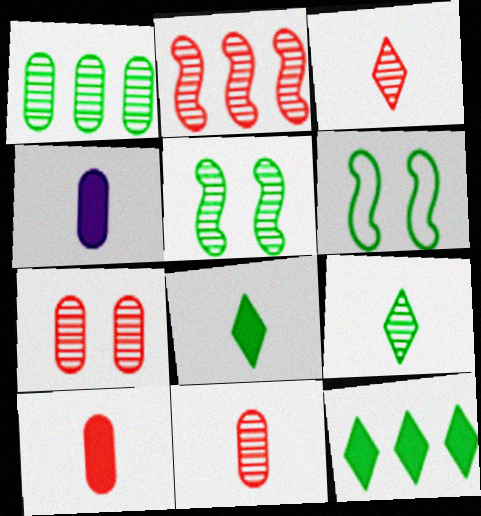[[1, 5, 9], 
[1, 6, 8], 
[2, 3, 7]]